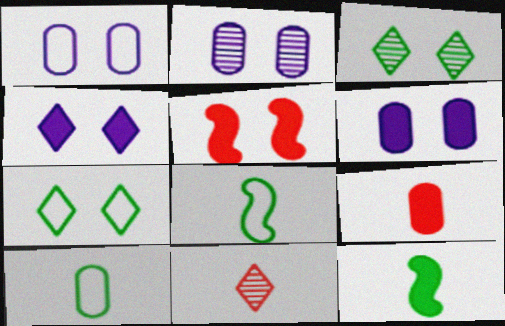[[1, 2, 6], 
[1, 3, 5], 
[2, 5, 7]]